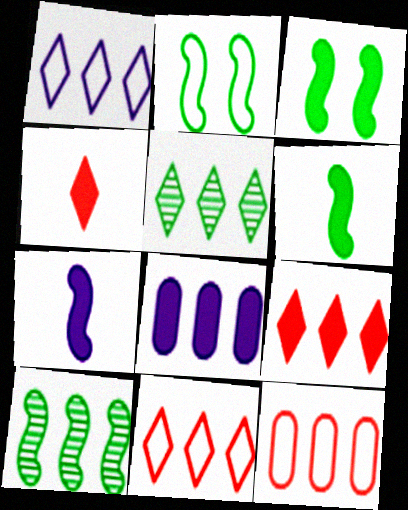[[1, 5, 9], 
[2, 6, 10], 
[3, 4, 8], 
[8, 10, 11]]